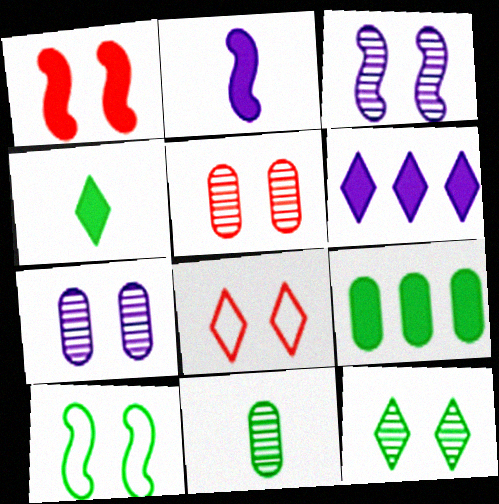[[1, 3, 10], 
[1, 5, 8], 
[3, 5, 12]]